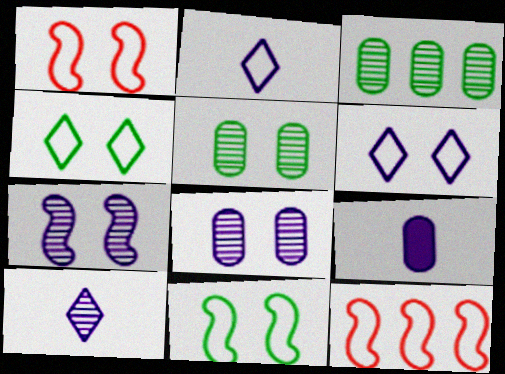[]